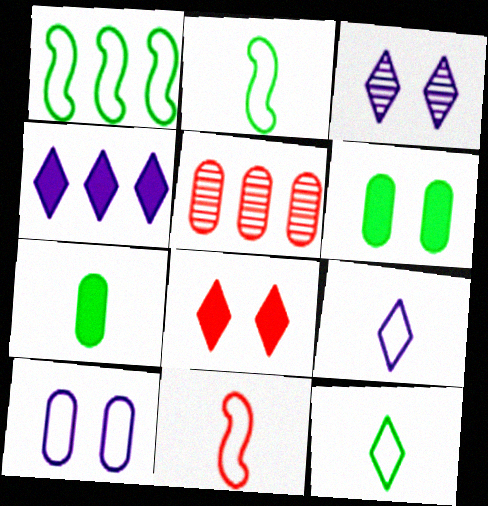[[1, 4, 5], 
[3, 4, 9], 
[5, 7, 10], 
[5, 8, 11]]